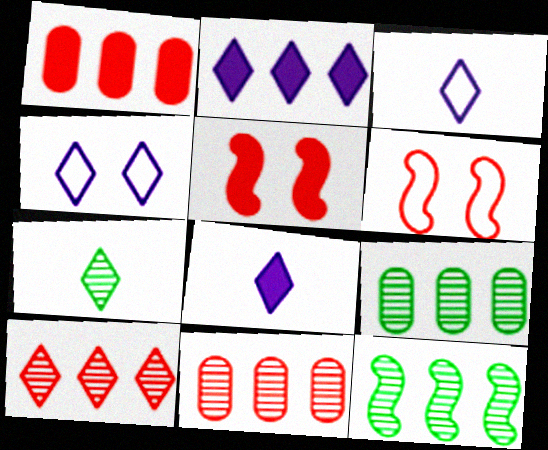[[3, 5, 9], 
[6, 8, 9]]